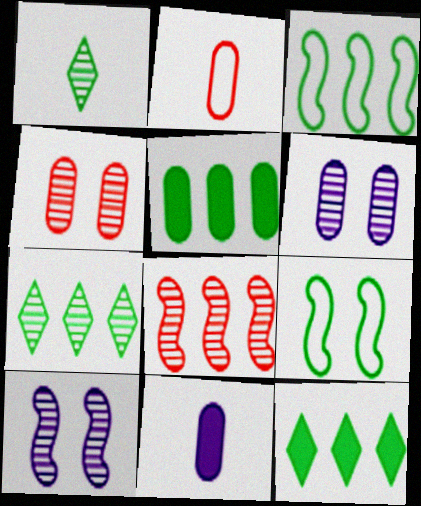[[1, 5, 9], 
[1, 6, 8], 
[2, 5, 6], 
[2, 10, 12], 
[3, 5, 7]]